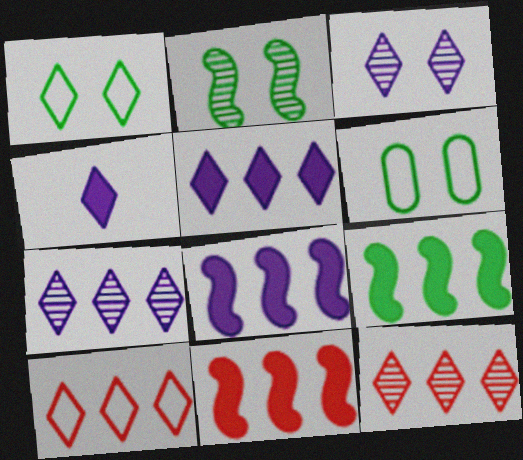[[1, 4, 12], 
[8, 9, 11]]